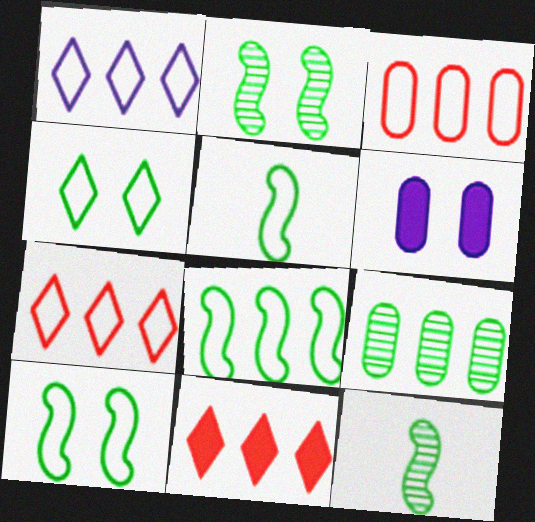[[1, 3, 8], 
[5, 8, 10], 
[6, 7, 12]]